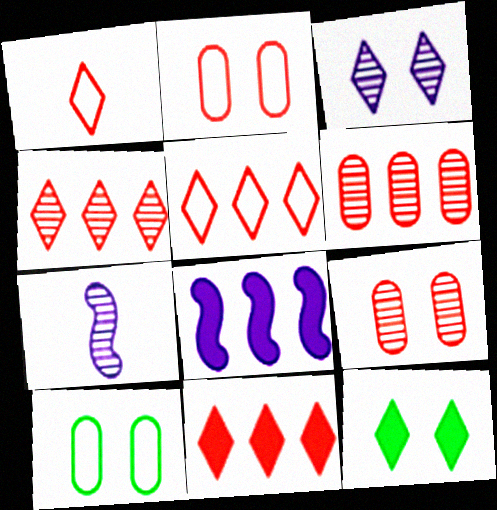[[4, 5, 11], 
[7, 10, 11]]